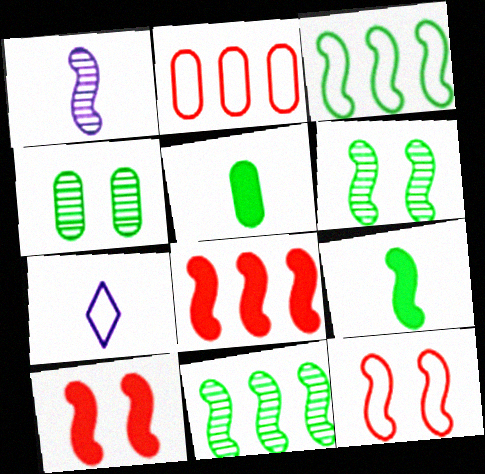[[1, 3, 10], 
[3, 6, 9], 
[4, 7, 8]]